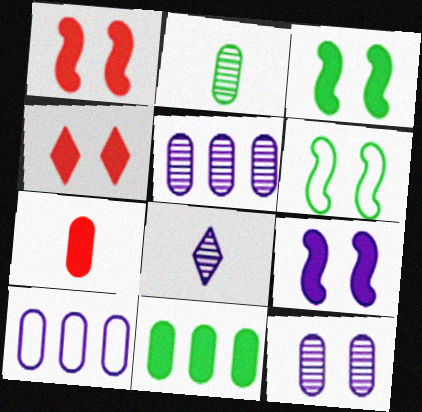[[1, 3, 9], 
[4, 6, 12], 
[8, 9, 10]]